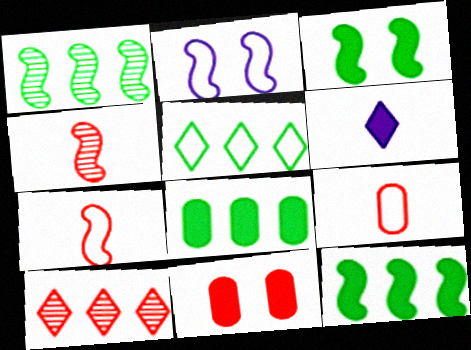[[1, 5, 8], 
[2, 4, 12], 
[2, 5, 9], 
[6, 11, 12], 
[7, 10, 11]]